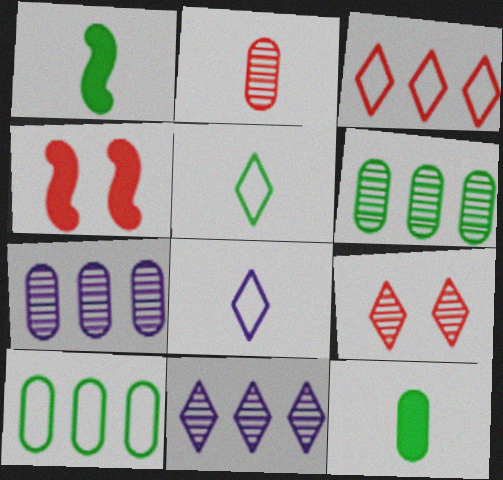[[1, 2, 8], 
[2, 3, 4], 
[4, 5, 7], 
[4, 6, 8]]